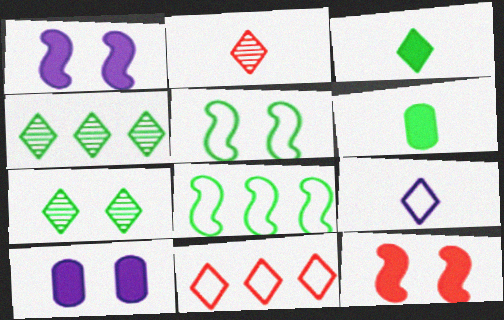[[2, 3, 9], 
[2, 8, 10], 
[4, 5, 6], 
[6, 7, 8]]